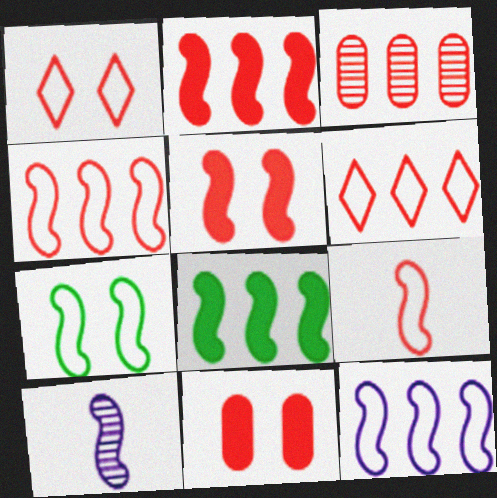[[2, 3, 6], 
[2, 7, 10], 
[7, 9, 12]]